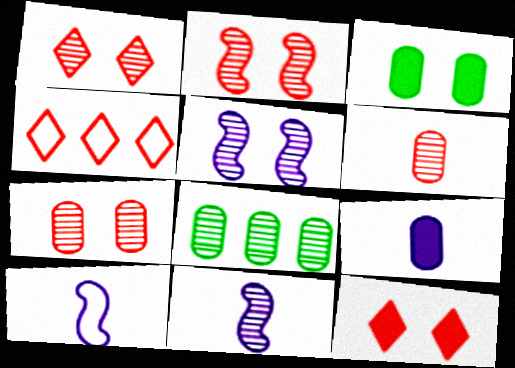[[1, 2, 7], 
[1, 8, 11], 
[3, 4, 11], 
[8, 10, 12]]